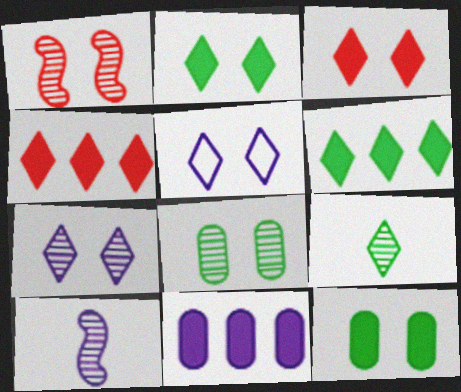[[1, 5, 12], 
[1, 7, 8], 
[4, 5, 9], 
[5, 10, 11]]